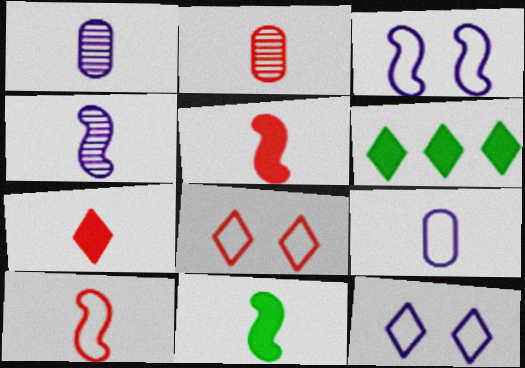[[2, 3, 6], 
[2, 7, 10], 
[4, 10, 11]]